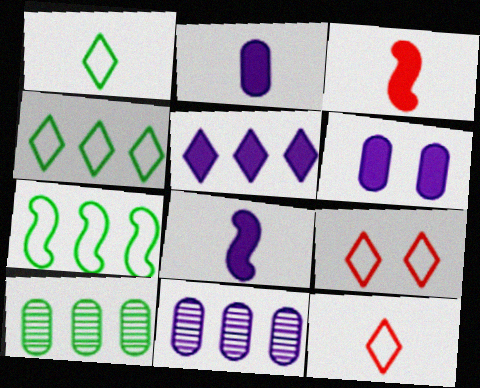[[5, 6, 8], 
[8, 9, 10]]